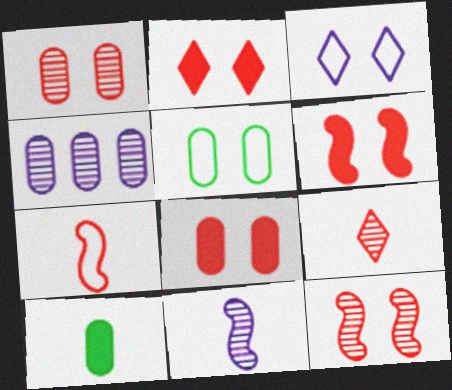[[2, 6, 8]]